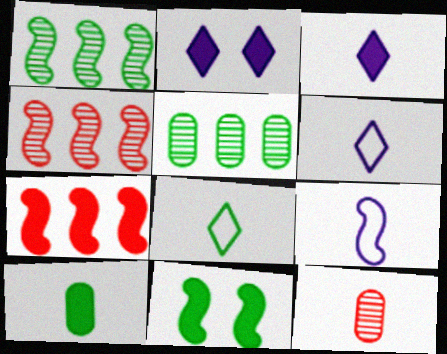[[2, 7, 10], 
[4, 9, 11], 
[5, 8, 11]]